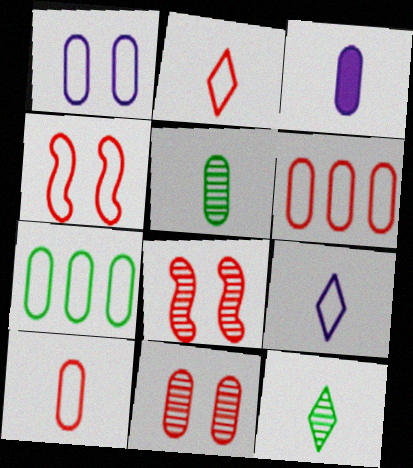[[1, 7, 10], 
[2, 4, 6], 
[3, 5, 10], 
[3, 7, 11], 
[4, 7, 9]]